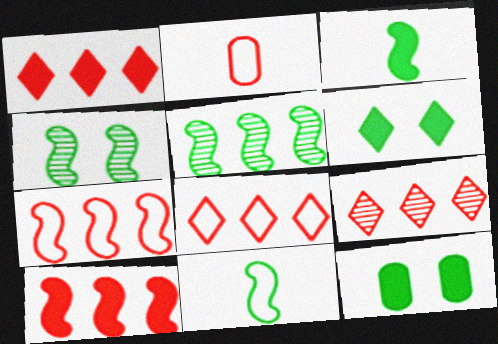[[1, 8, 9]]